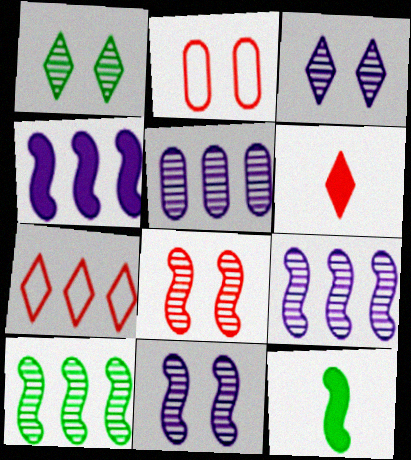[]